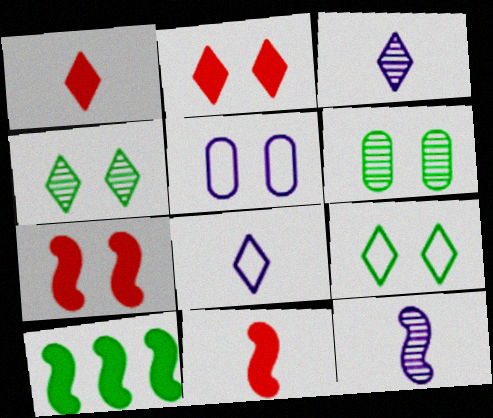[[4, 5, 7]]